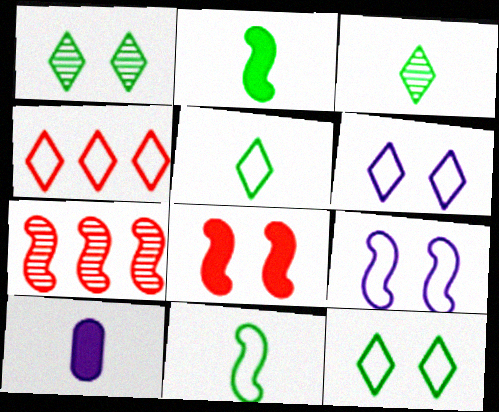[[2, 7, 9], 
[4, 5, 6], 
[7, 10, 12]]